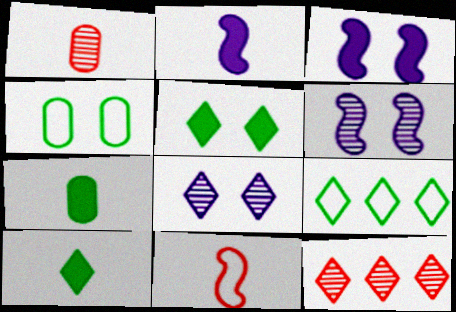[[1, 3, 9], 
[2, 4, 12]]